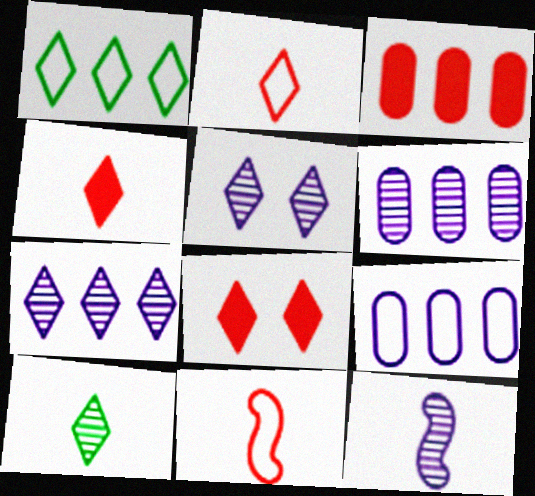[[1, 4, 5], 
[5, 6, 12]]